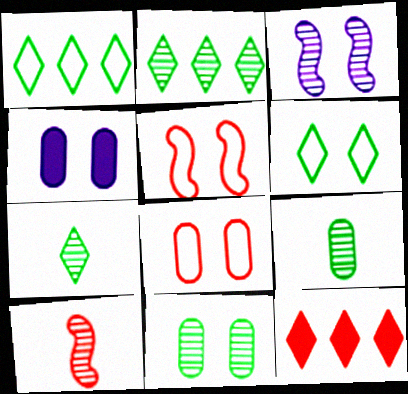[[1, 4, 10], 
[4, 8, 11], 
[8, 10, 12]]